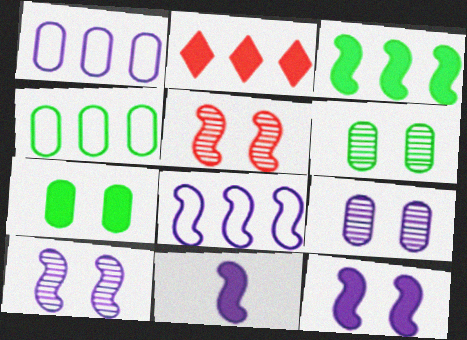[[2, 7, 11], 
[8, 10, 11]]